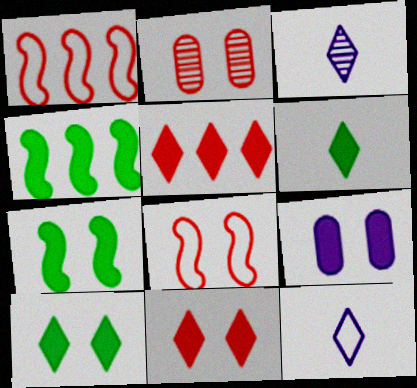[[2, 4, 12], 
[2, 8, 11], 
[7, 9, 11]]